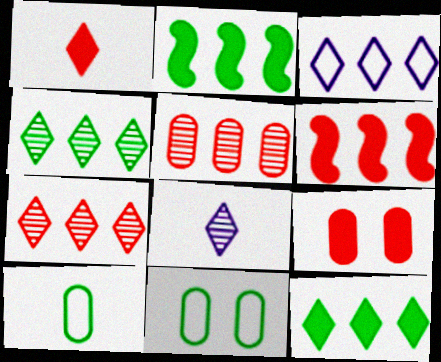[[1, 6, 9], 
[2, 3, 5], 
[3, 7, 12], 
[6, 8, 11]]